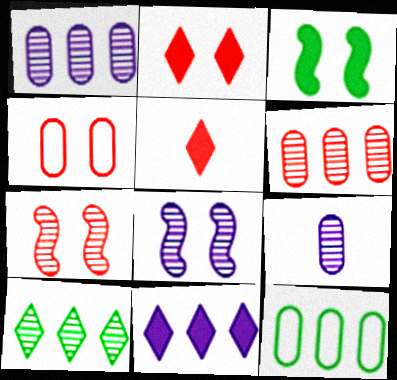[[2, 4, 7], 
[5, 8, 12], 
[7, 9, 10]]